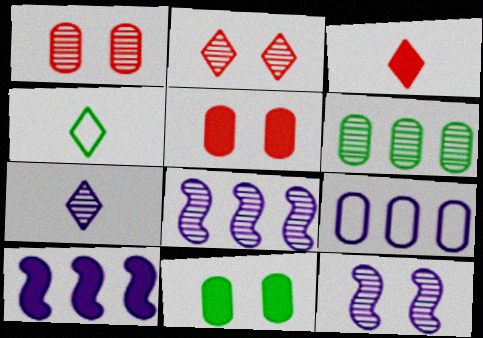[[1, 4, 10], 
[3, 4, 7], 
[3, 10, 11], 
[4, 5, 8]]